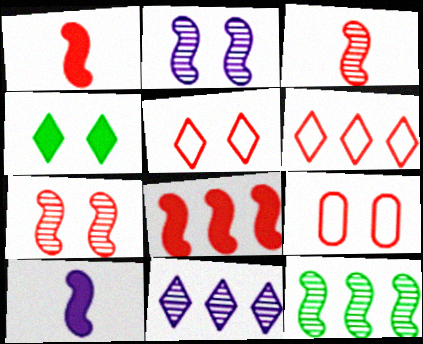[[2, 3, 12], 
[2, 4, 9]]